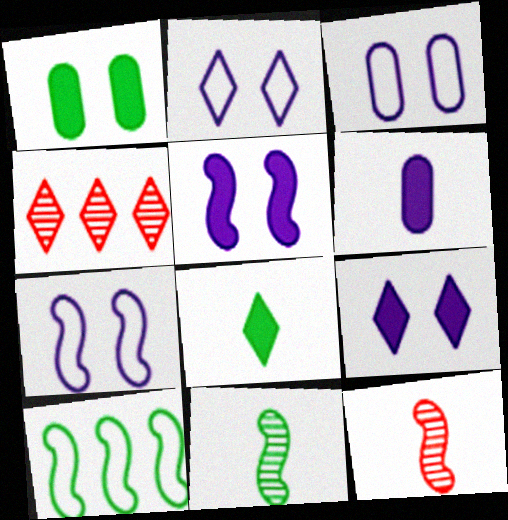[[2, 3, 7], 
[2, 4, 8], 
[5, 10, 12]]